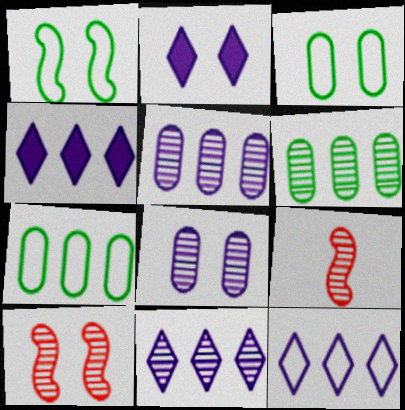[[2, 3, 10], 
[2, 7, 9], 
[3, 4, 9], 
[4, 11, 12]]